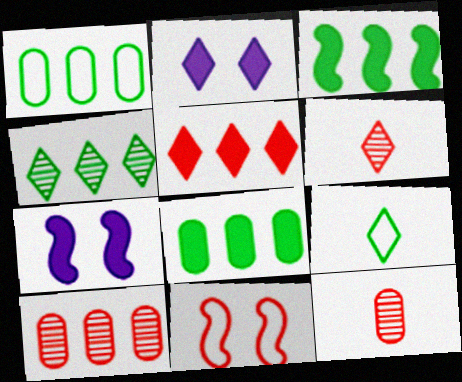[[1, 3, 4], 
[1, 6, 7], 
[5, 11, 12], 
[7, 9, 10]]